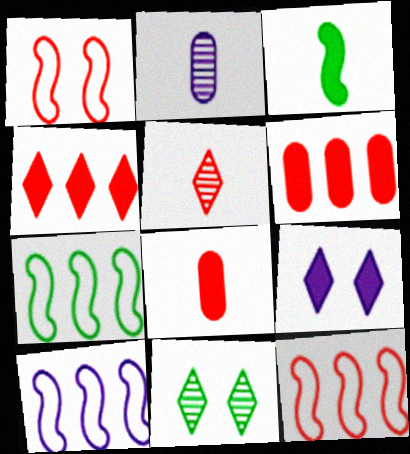[[1, 5, 6], 
[2, 9, 10], 
[3, 6, 9], 
[7, 10, 12], 
[8, 10, 11]]